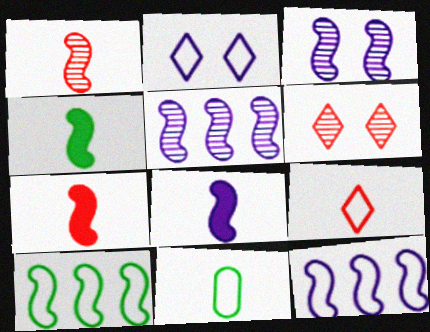[[3, 7, 10], 
[3, 8, 12], 
[4, 7, 8]]